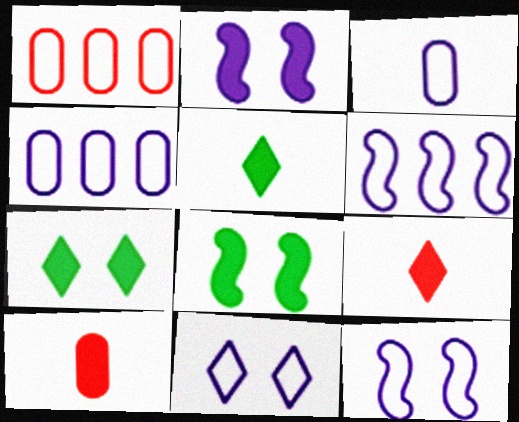[[3, 6, 11]]